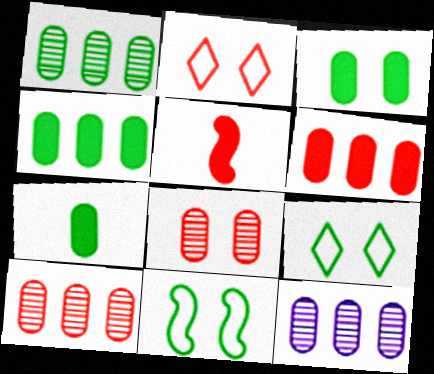[[1, 10, 12], 
[2, 5, 10], 
[3, 4, 7], 
[5, 9, 12]]